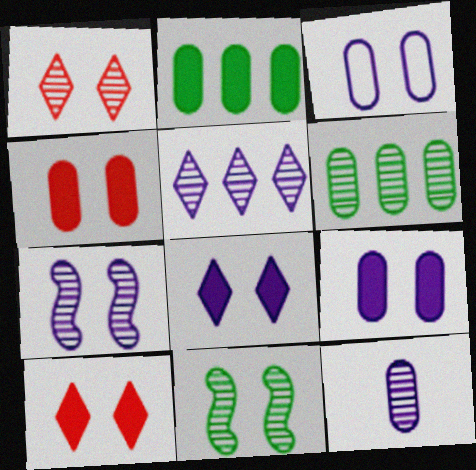[[3, 7, 8], 
[3, 10, 11], 
[5, 7, 12]]